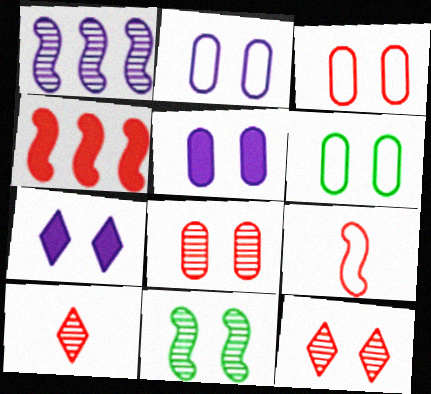[[2, 3, 6], 
[3, 4, 10], 
[3, 7, 11], 
[5, 6, 8]]